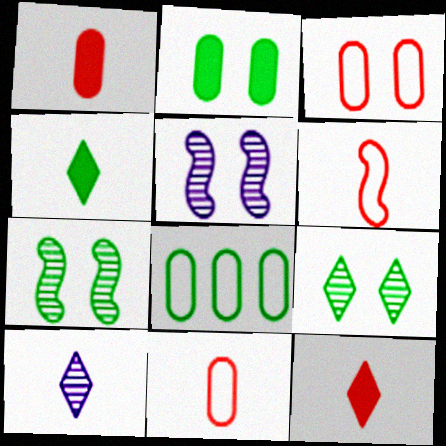[[4, 7, 8], 
[5, 8, 12]]